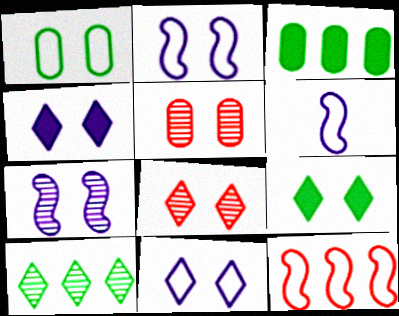[[2, 5, 9], 
[3, 6, 8], 
[8, 9, 11]]